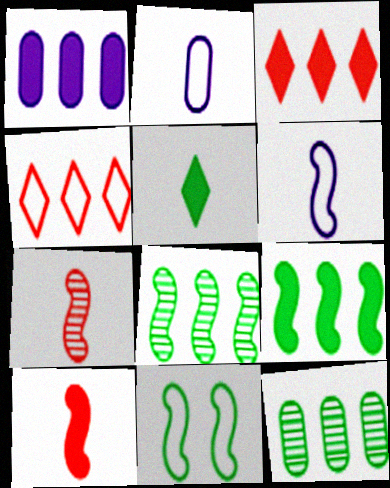[[1, 3, 9], 
[1, 4, 8], 
[2, 4, 11], 
[2, 5, 7], 
[5, 11, 12]]